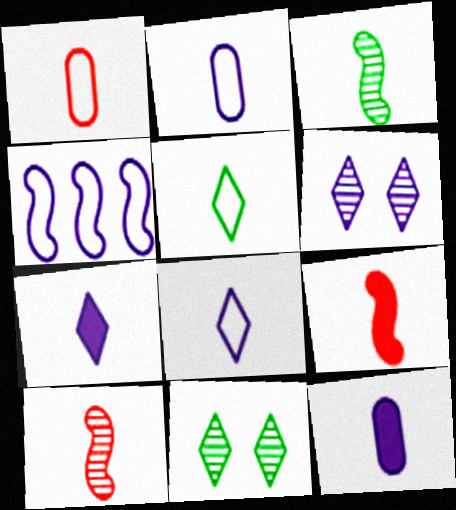[[1, 3, 7], 
[4, 6, 12], 
[5, 10, 12]]